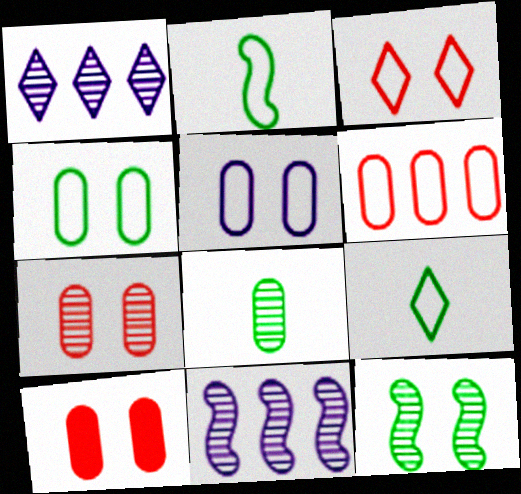[[1, 2, 10], 
[9, 10, 11]]